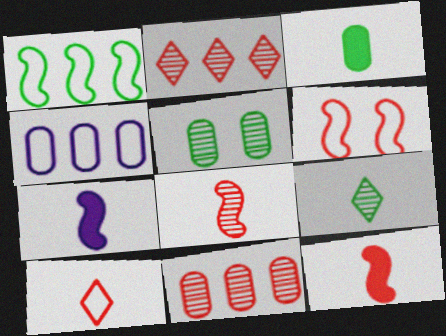[]